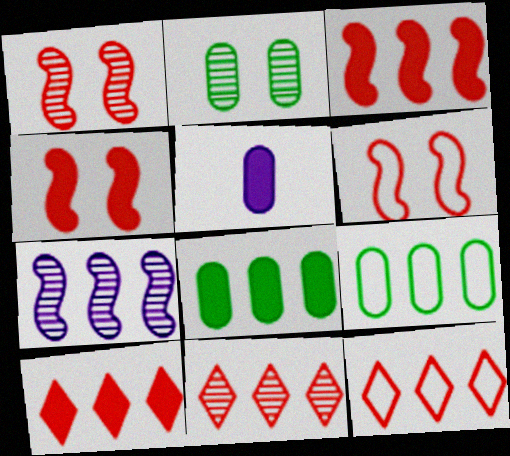[[1, 4, 6], 
[7, 8, 12], 
[7, 9, 10], 
[10, 11, 12]]